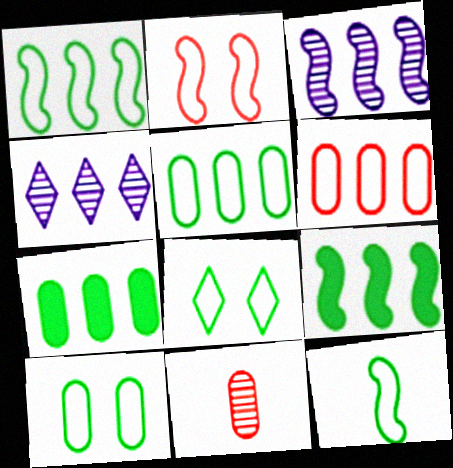[[4, 6, 9], 
[5, 8, 12]]